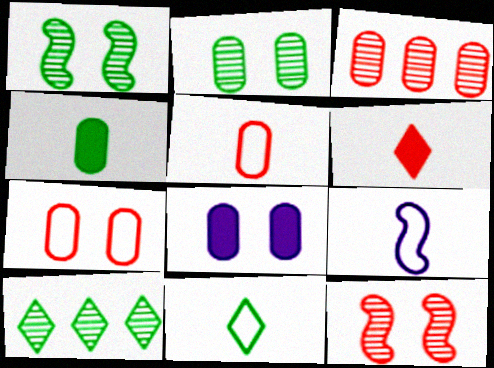[[2, 7, 8], 
[5, 9, 11]]